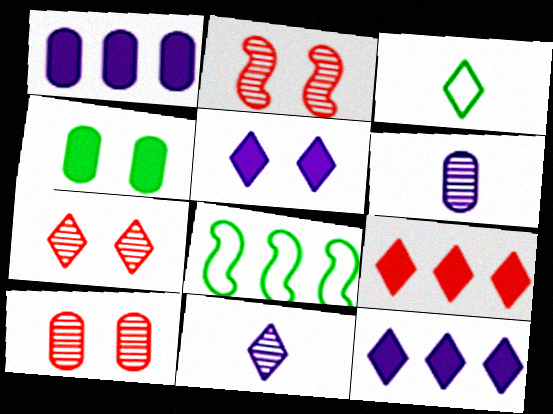[[1, 2, 3], 
[2, 7, 10], 
[3, 7, 12]]